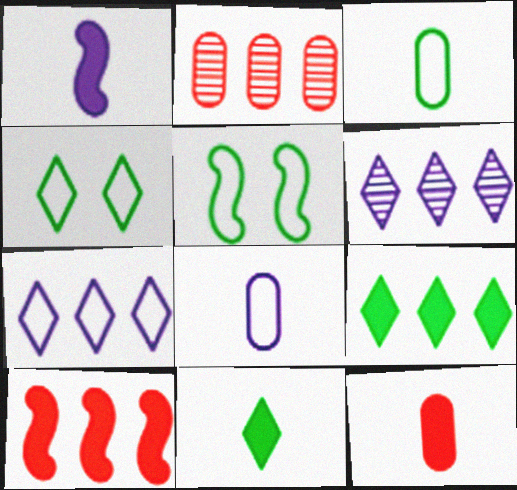[[1, 2, 4], 
[1, 11, 12], 
[5, 6, 12]]